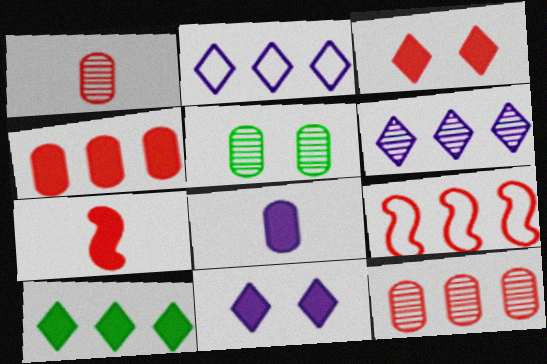[[1, 3, 9], 
[2, 5, 7], 
[3, 4, 7]]